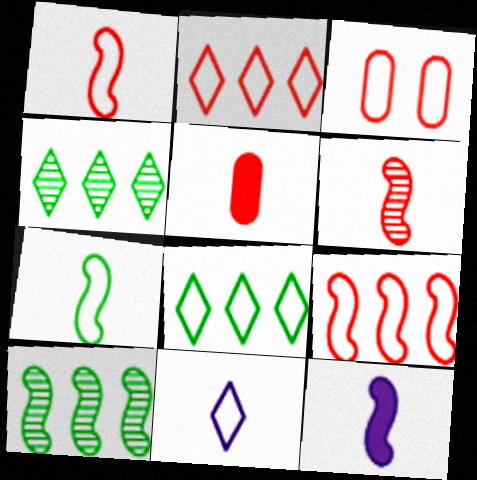[[1, 2, 3], 
[3, 4, 12], 
[6, 7, 12]]